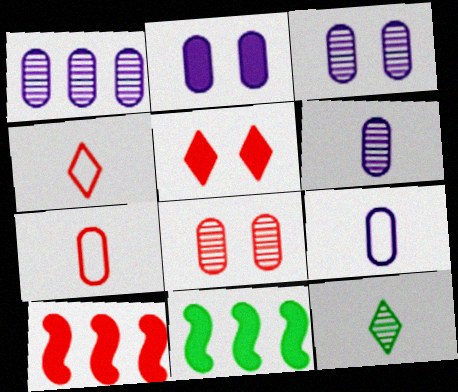[[1, 2, 9], 
[1, 3, 6], 
[3, 4, 11], 
[4, 8, 10]]